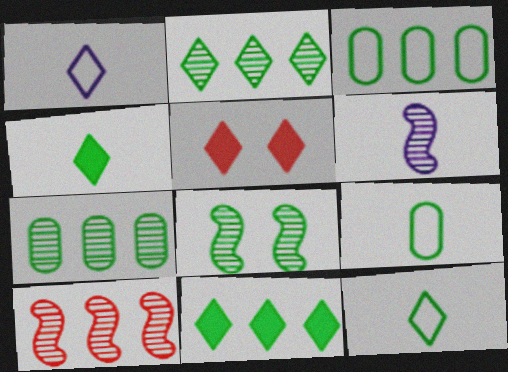[[1, 2, 5], 
[3, 4, 8], 
[3, 5, 6], 
[6, 8, 10], 
[8, 9, 11]]